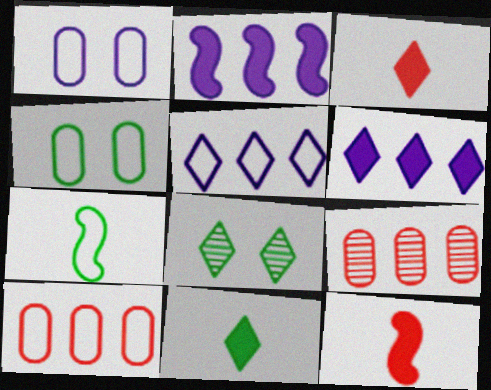[[3, 5, 8]]